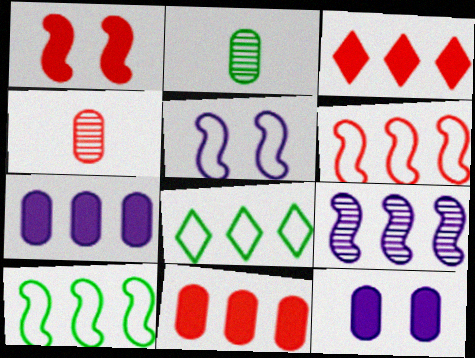[[2, 3, 5], 
[8, 9, 11]]